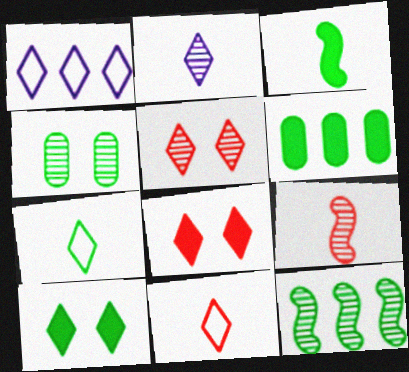[[3, 6, 10]]